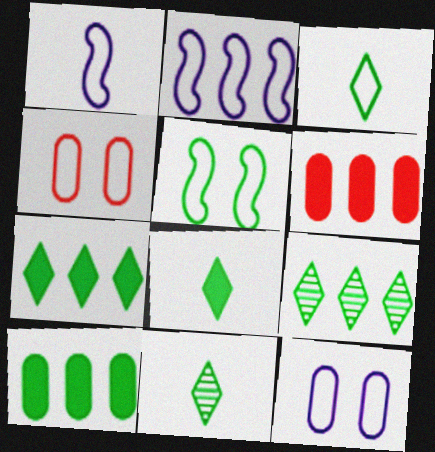[[2, 3, 4], 
[2, 6, 9], 
[3, 8, 11], 
[5, 10, 11]]